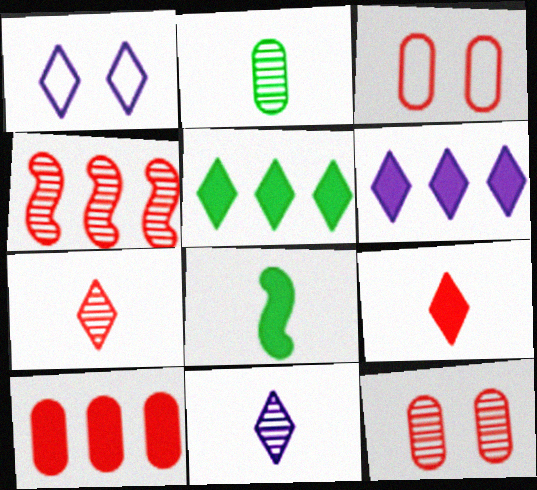[[1, 5, 7], 
[1, 6, 11], 
[3, 4, 9], 
[4, 7, 12]]